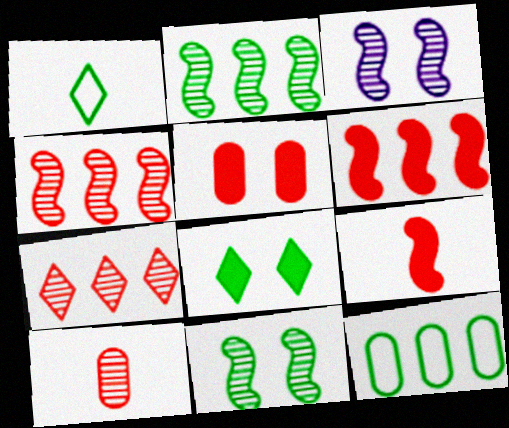[]